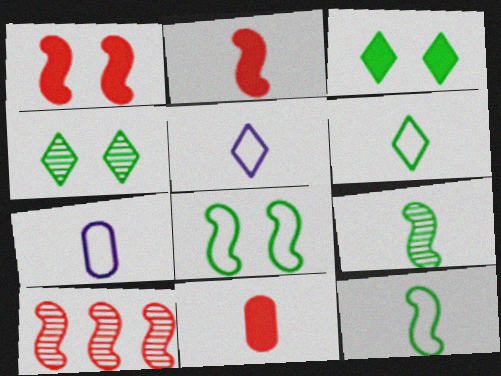[[3, 7, 10], 
[5, 9, 11]]